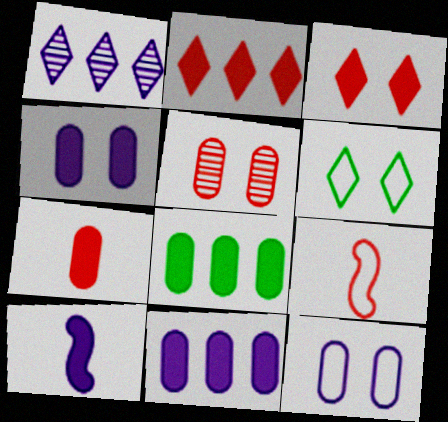[[1, 10, 12], 
[2, 5, 9], 
[3, 8, 10], 
[4, 7, 8]]